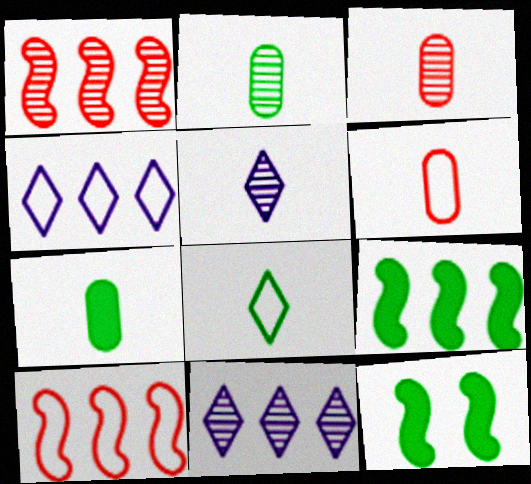[[3, 4, 12], 
[6, 11, 12]]